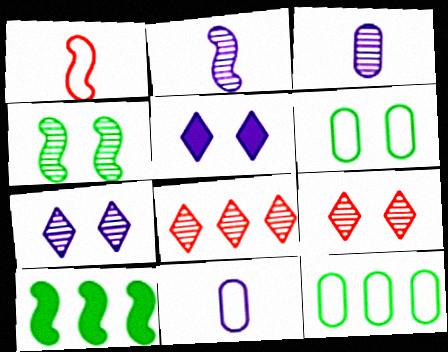[[3, 4, 8], 
[9, 10, 11]]